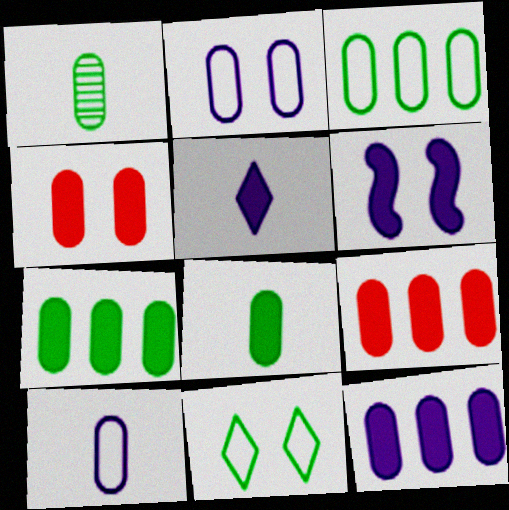[[1, 2, 9], 
[4, 8, 12], 
[5, 6, 12], 
[7, 9, 12]]